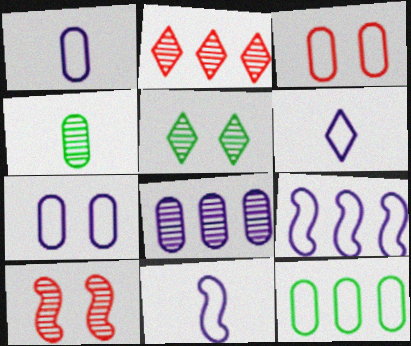[[1, 3, 12], 
[1, 6, 11], 
[6, 7, 9]]